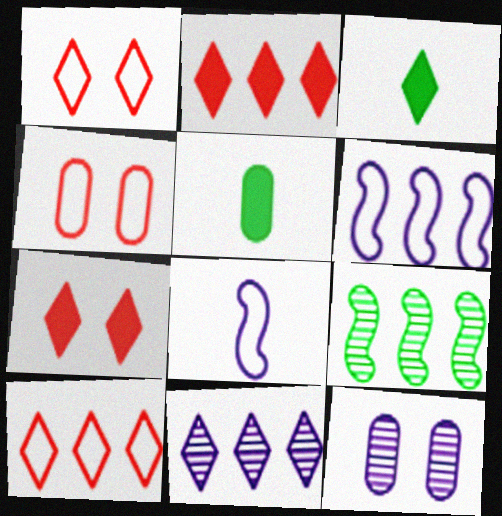[[1, 3, 11]]